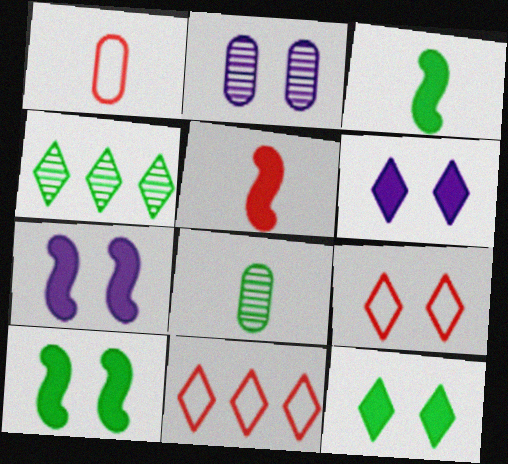[[1, 4, 7], 
[2, 3, 11], 
[2, 9, 10], 
[7, 8, 11]]